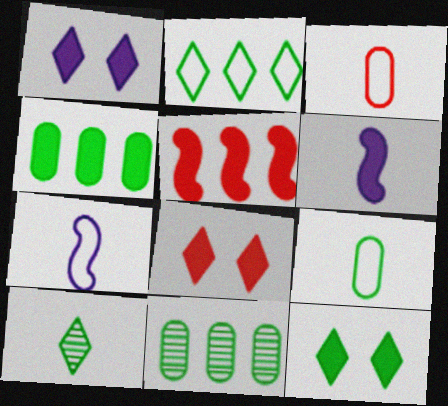[[1, 8, 12], 
[2, 10, 12], 
[3, 6, 10], 
[4, 6, 8], 
[7, 8, 11]]